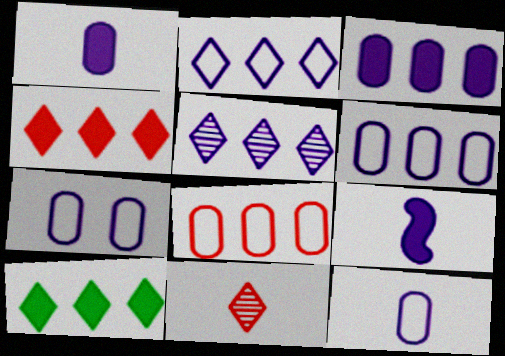[[5, 7, 9], 
[6, 7, 12]]